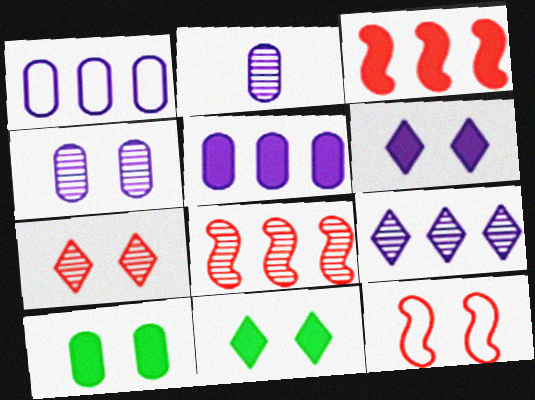[[4, 11, 12]]